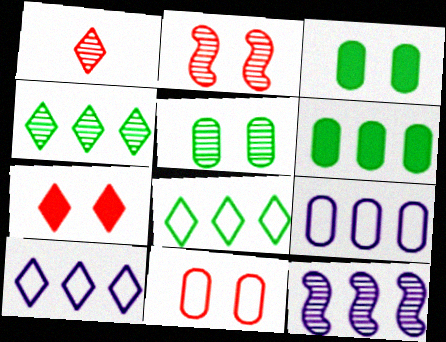[[1, 5, 12], 
[2, 7, 11]]